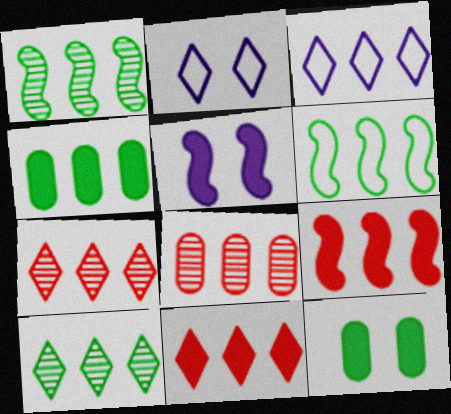[[3, 10, 11], 
[4, 6, 10]]